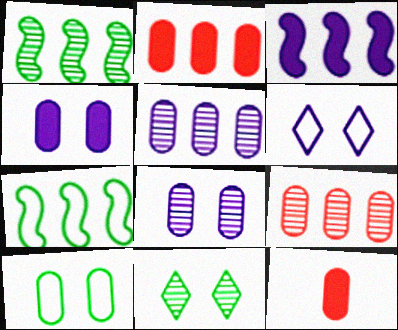[[1, 6, 12], 
[5, 10, 12]]